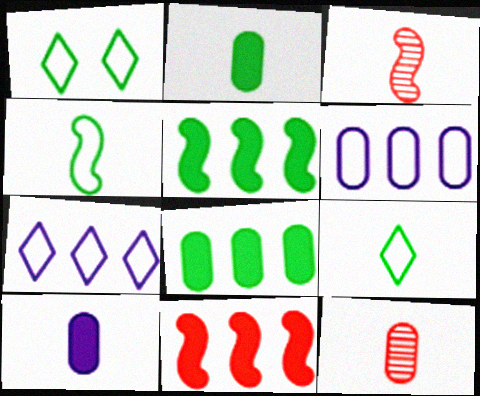[[3, 9, 10]]